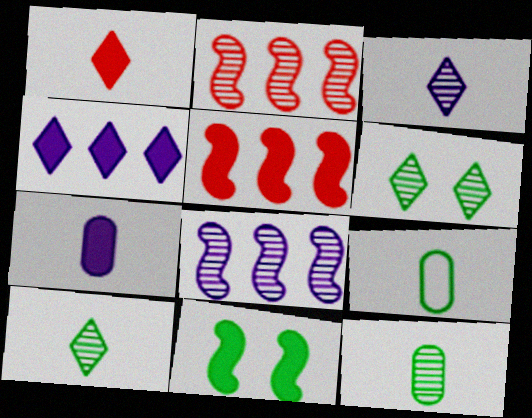[]